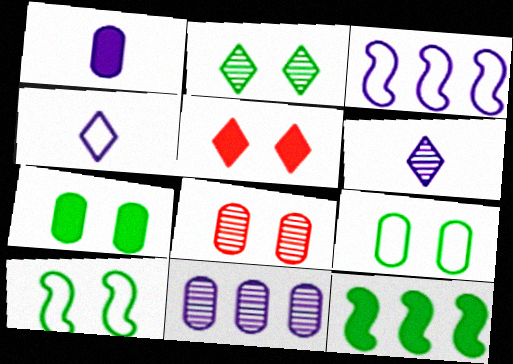[[1, 5, 12], 
[2, 7, 10], 
[4, 8, 12]]